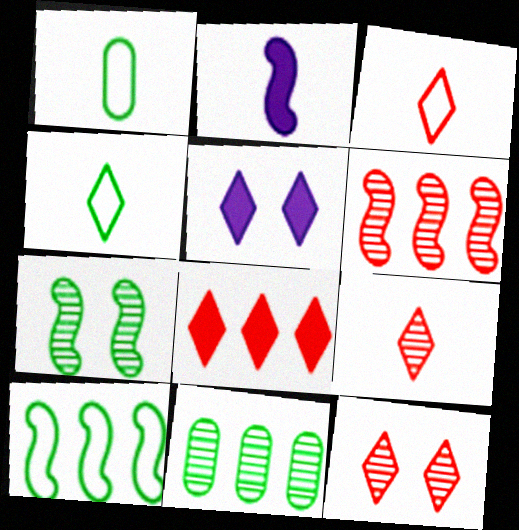[[1, 2, 9], 
[1, 5, 6], 
[3, 8, 12]]